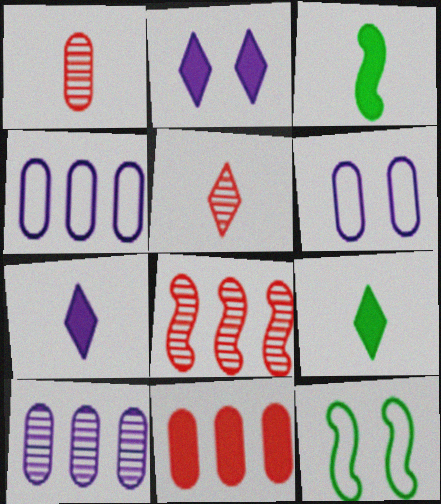[[2, 3, 11], 
[6, 8, 9]]